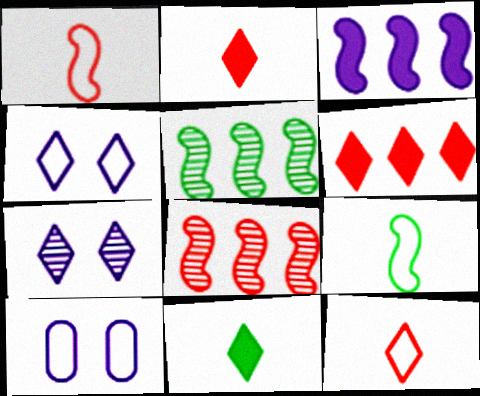[[2, 5, 10], 
[8, 10, 11]]